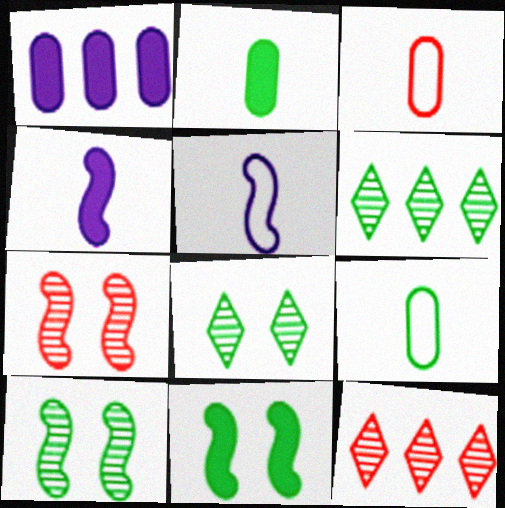[[6, 9, 11]]